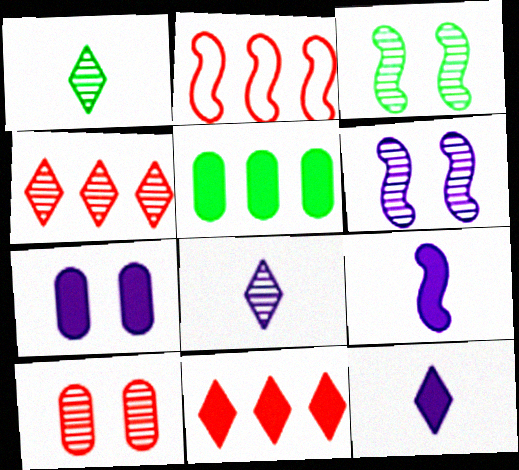[[1, 2, 7], 
[2, 3, 9]]